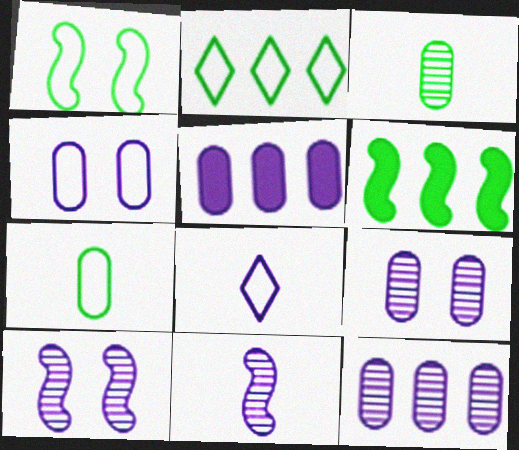[[1, 2, 7], 
[5, 8, 10]]